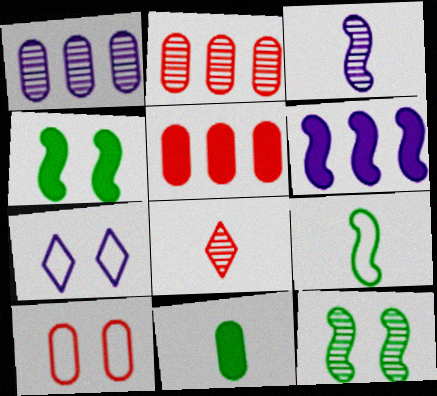[[1, 8, 12], 
[1, 10, 11]]